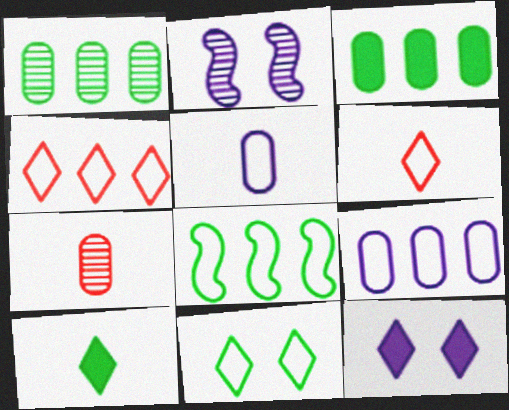[[2, 3, 6], 
[4, 8, 9], 
[7, 8, 12]]